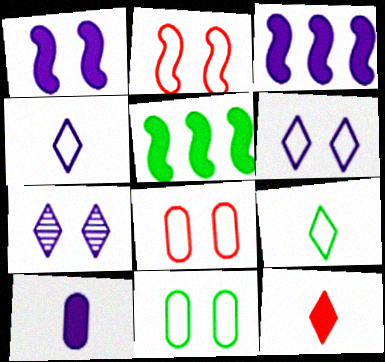[[2, 6, 11]]